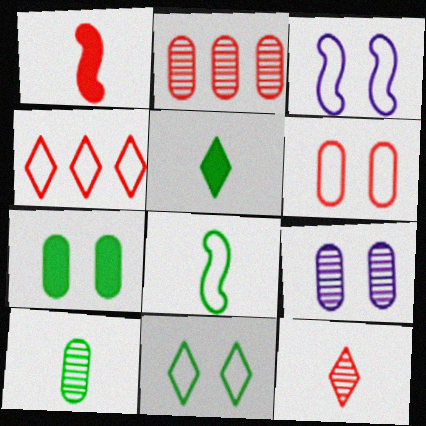[[2, 3, 5], 
[2, 9, 10], 
[3, 6, 11], 
[5, 8, 10], 
[6, 7, 9]]